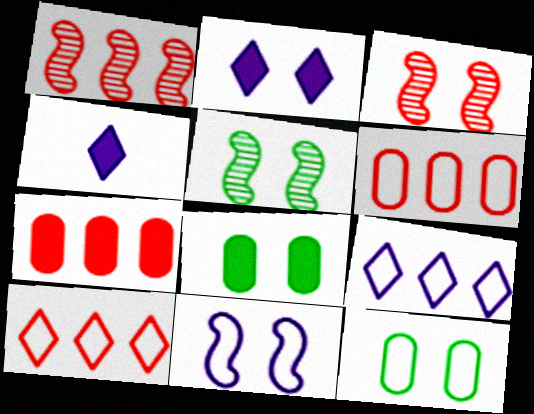[[1, 4, 12], 
[1, 7, 10], 
[2, 3, 12], 
[4, 5, 6]]